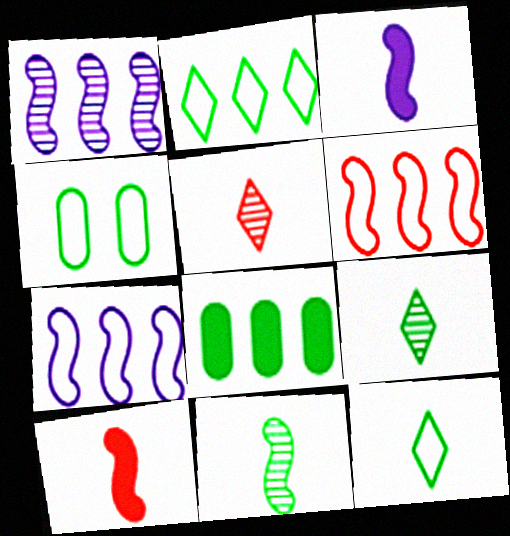[]